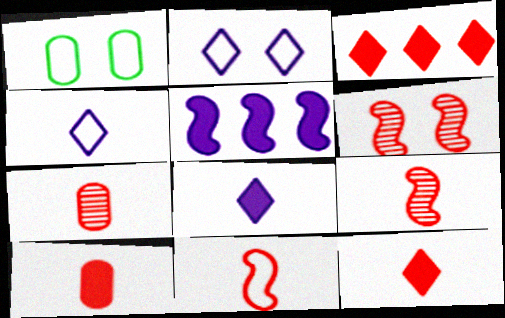[[7, 11, 12]]